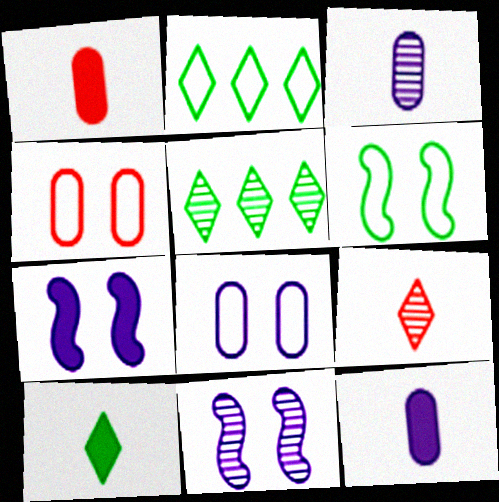[[1, 2, 11]]